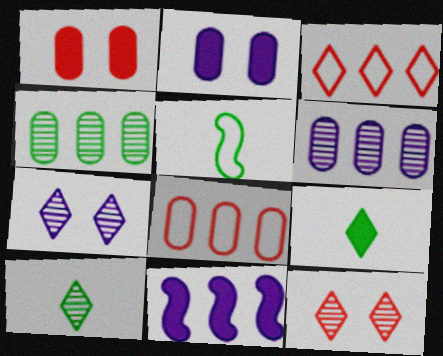[[1, 9, 11], 
[3, 4, 11], 
[3, 7, 9]]